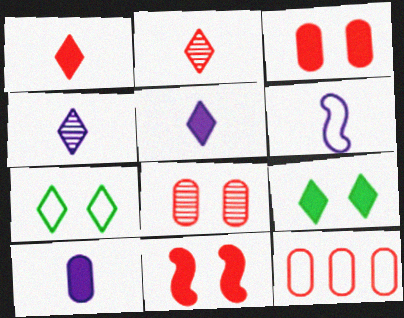[[2, 11, 12], 
[4, 6, 10], 
[6, 7, 12]]